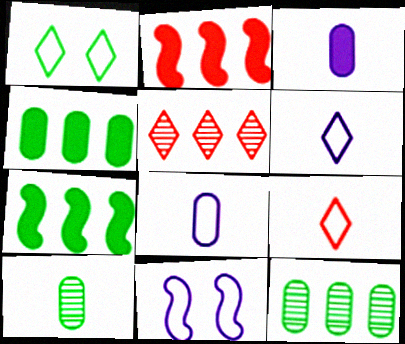[[1, 7, 10]]